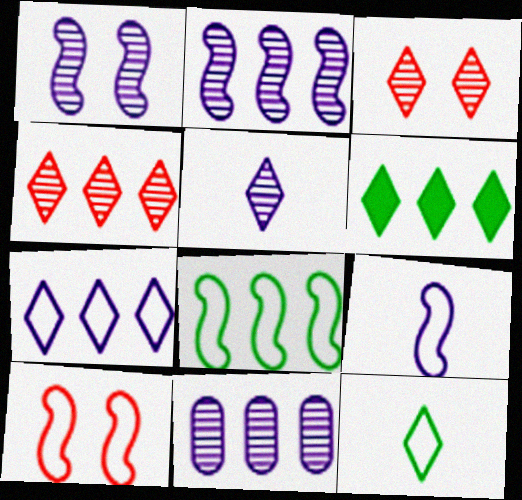[[1, 5, 11], 
[4, 6, 7], 
[8, 9, 10]]